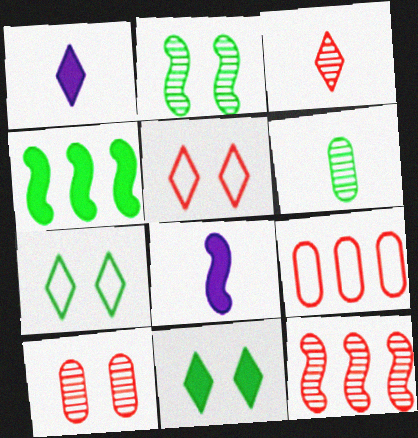[[1, 2, 9], 
[3, 10, 12], 
[4, 6, 7]]